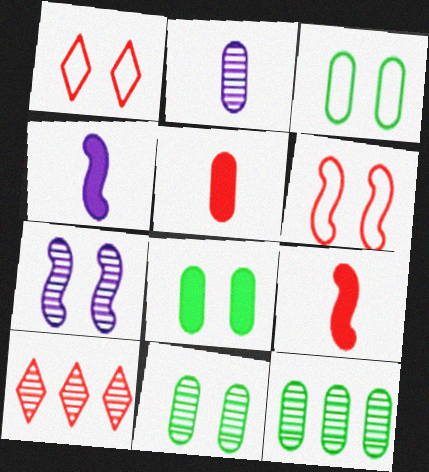[[1, 4, 12], 
[1, 7, 8], 
[3, 4, 10], 
[3, 8, 11], 
[5, 6, 10]]